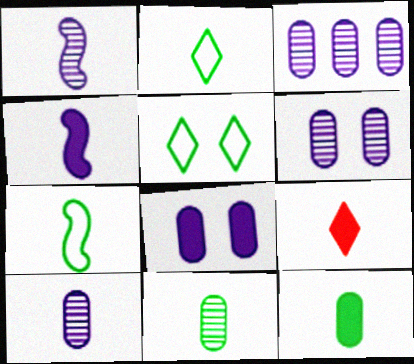[[3, 6, 10], 
[4, 9, 12], 
[7, 9, 10]]